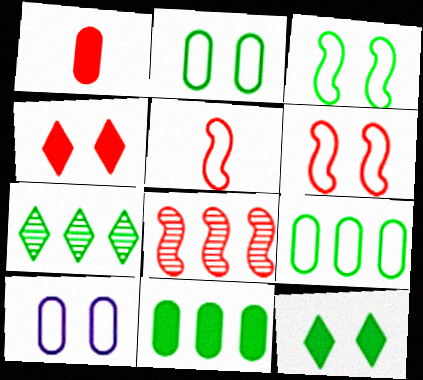[]